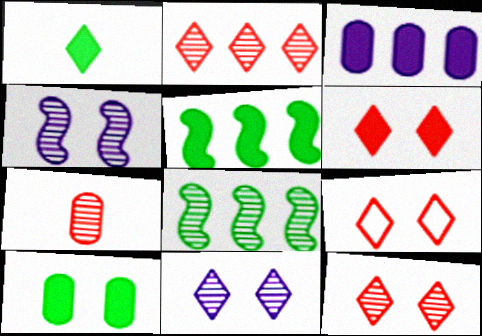[[1, 5, 10], 
[4, 9, 10], 
[6, 9, 12], 
[7, 8, 11]]